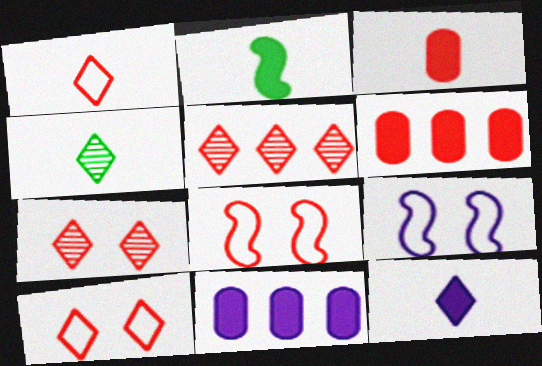[[1, 4, 12], 
[2, 3, 12], 
[3, 5, 8], 
[4, 6, 9], 
[4, 8, 11]]